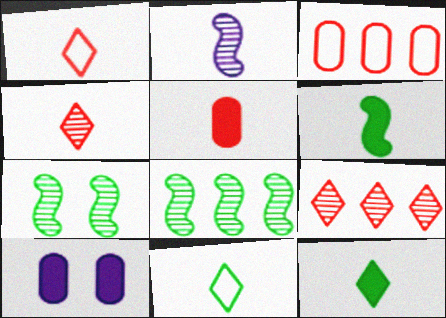[[1, 8, 10], 
[2, 5, 11]]